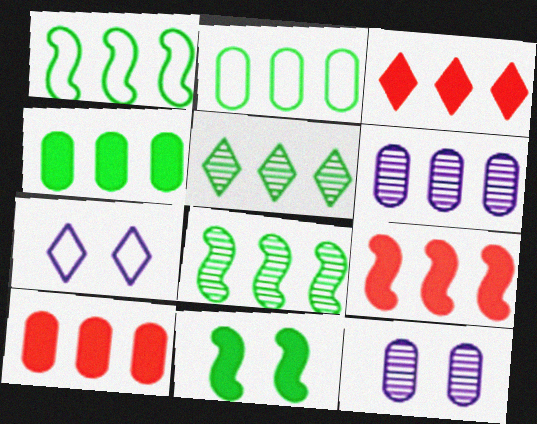[[1, 3, 6], 
[1, 4, 5], 
[2, 6, 10], 
[3, 9, 10]]